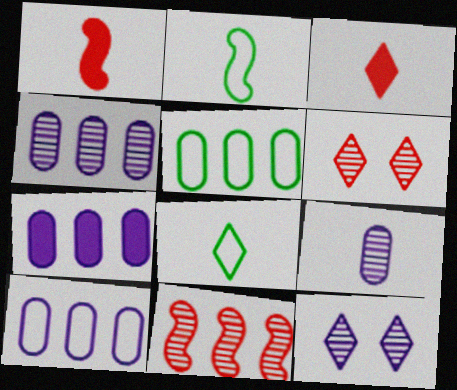[[1, 5, 12], 
[1, 8, 9], 
[2, 3, 9], 
[2, 6, 7], 
[4, 7, 10]]